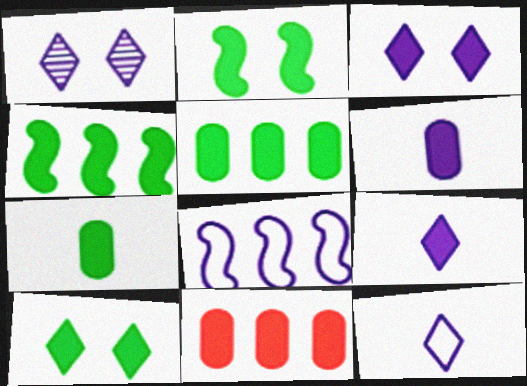[[1, 6, 8], 
[2, 9, 11], 
[4, 7, 10]]